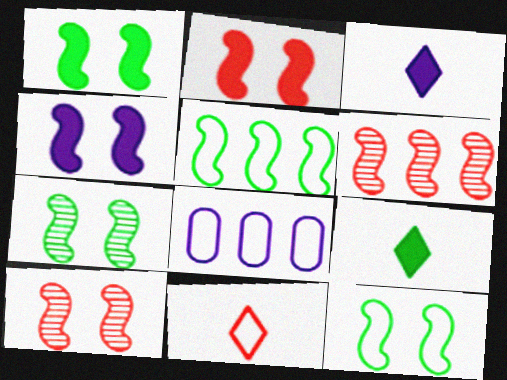[[1, 2, 4], 
[1, 7, 12], 
[4, 10, 12], 
[8, 9, 10], 
[8, 11, 12]]